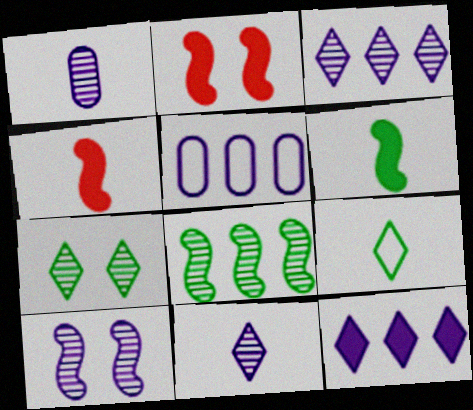[[1, 3, 10], 
[1, 4, 9], 
[4, 5, 7]]